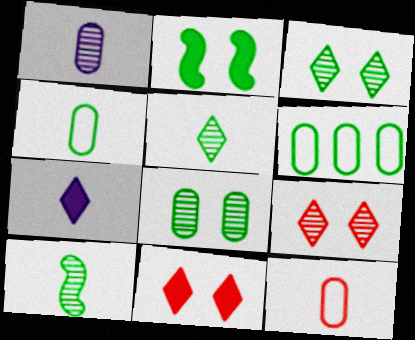[[2, 5, 6], 
[7, 10, 12]]